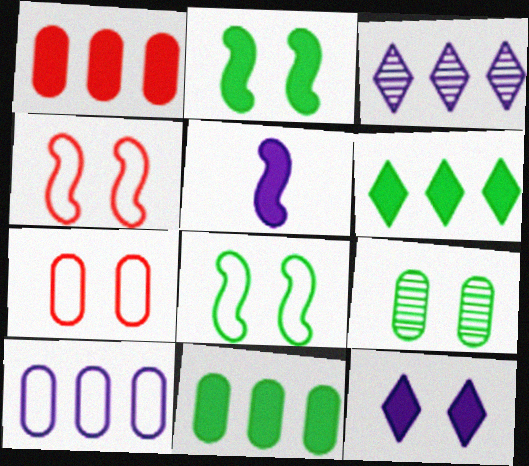[[4, 9, 12]]